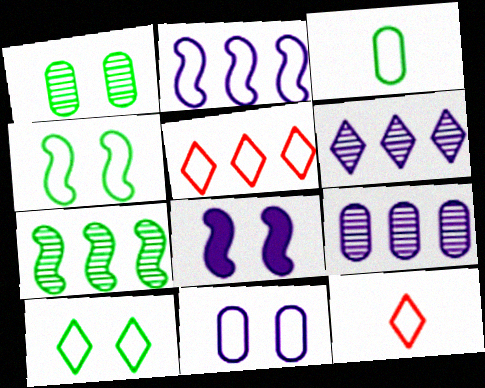[]